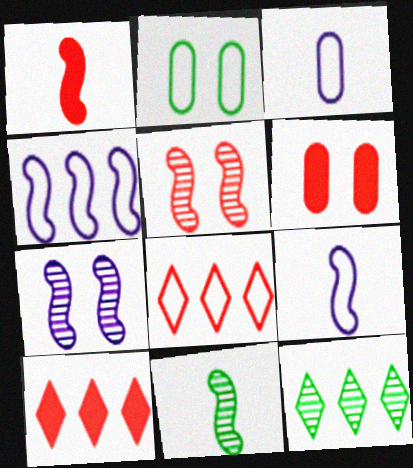[[1, 6, 10], 
[1, 9, 11], 
[2, 8, 9], 
[6, 9, 12]]